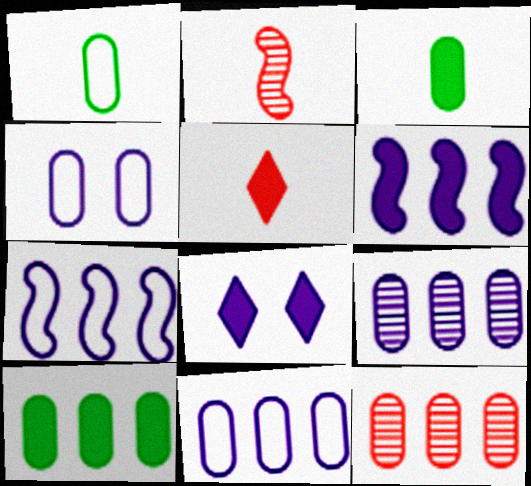[[3, 4, 12], 
[10, 11, 12]]